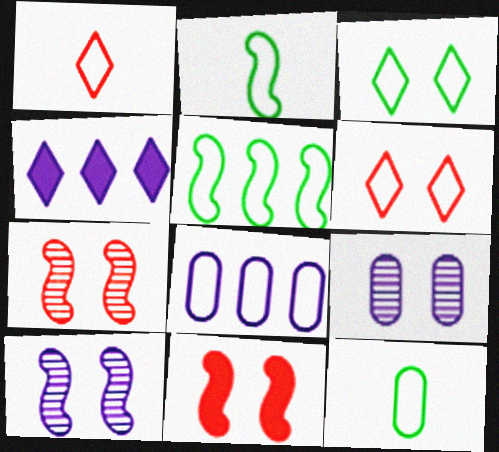[[2, 6, 8], 
[3, 5, 12], 
[3, 9, 11], 
[4, 7, 12]]